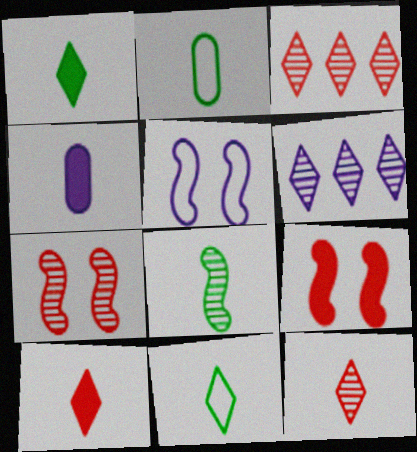[[1, 2, 8], 
[2, 6, 9], 
[4, 5, 6]]